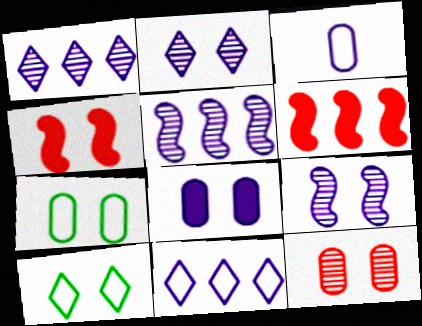[[2, 4, 7], 
[7, 8, 12]]